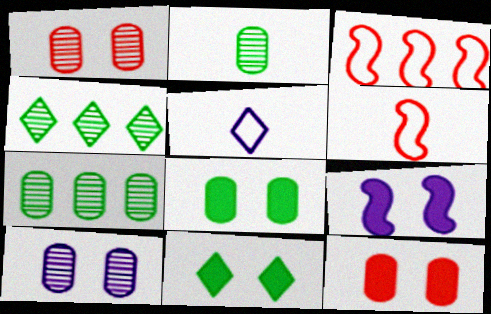[[9, 11, 12]]